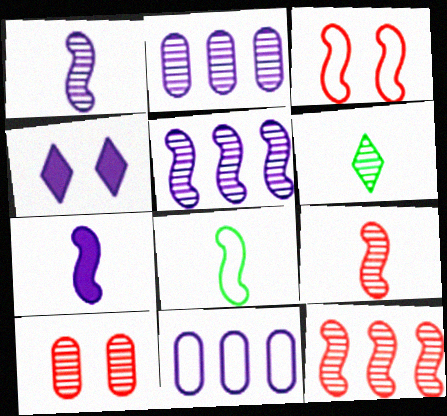[[1, 4, 11], 
[5, 6, 10], 
[7, 8, 9]]